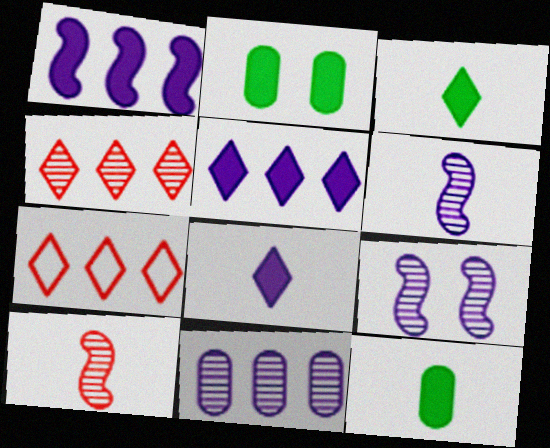[[2, 6, 7], 
[7, 9, 12]]